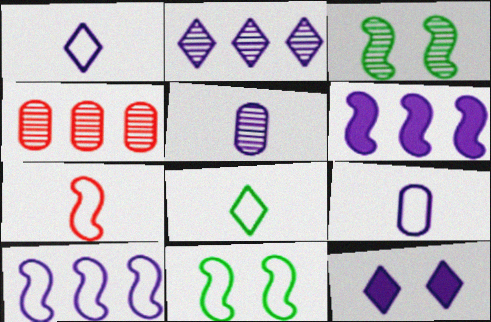[[1, 2, 12], 
[3, 6, 7], 
[5, 10, 12], 
[7, 8, 9], 
[7, 10, 11]]